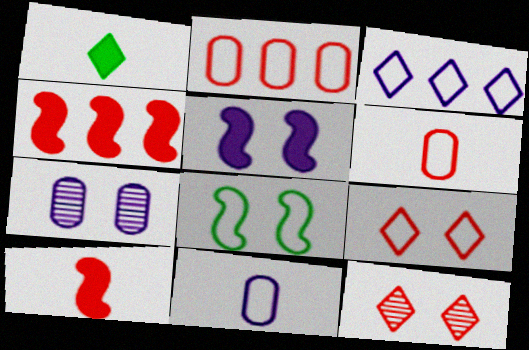[[1, 3, 12], 
[2, 10, 12], 
[3, 6, 8], 
[4, 6, 12]]